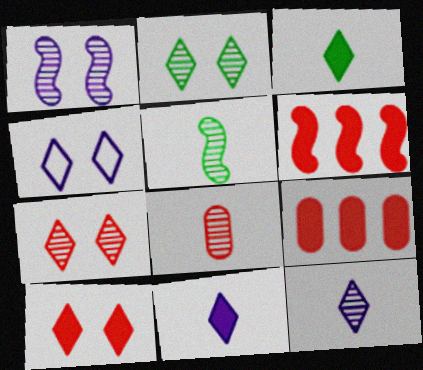[[2, 4, 10], 
[4, 5, 9], 
[5, 8, 12]]